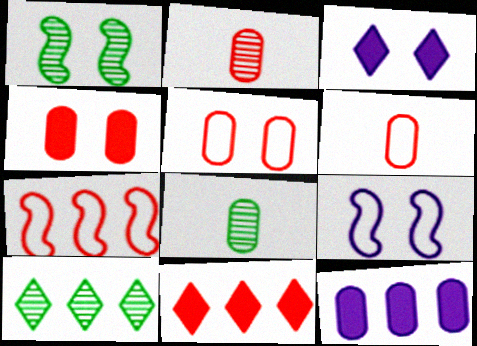[[1, 3, 5], 
[1, 8, 10], 
[3, 7, 8], 
[5, 8, 12], 
[7, 10, 12], 
[8, 9, 11]]